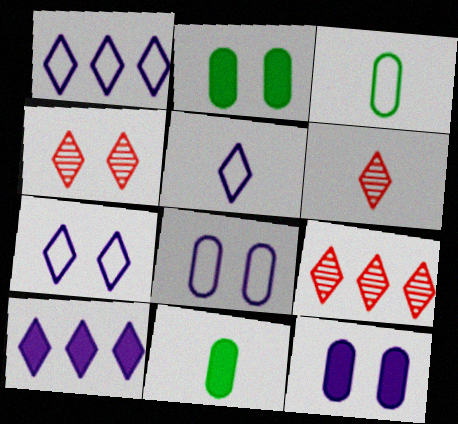[[1, 5, 7], 
[4, 6, 9]]